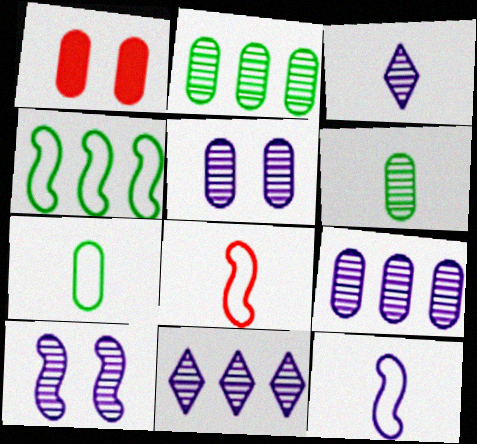[[1, 3, 4], 
[1, 7, 9], 
[3, 9, 10]]